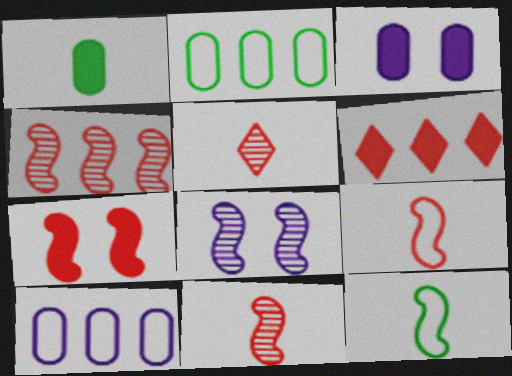[[4, 7, 9]]